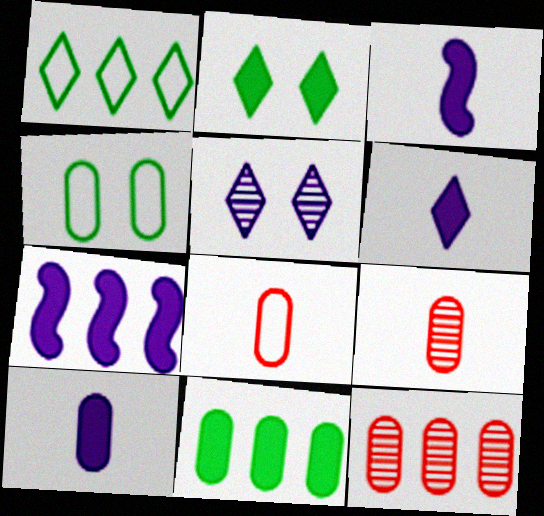[[1, 7, 12], 
[3, 6, 10], 
[4, 10, 12]]